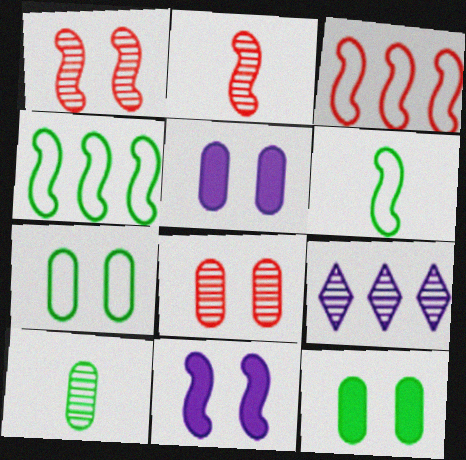[[1, 9, 10], 
[2, 4, 11], 
[5, 7, 8]]